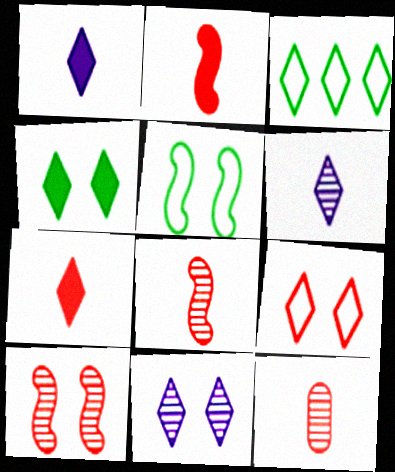[[3, 7, 11], 
[4, 9, 11]]